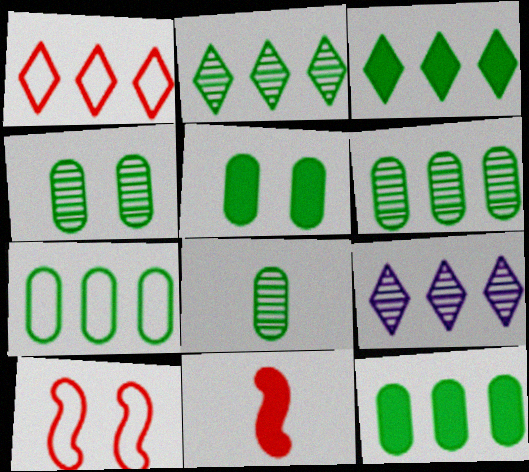[[1, 3, 9], 
[4, 6, 8], 
[5, 7, 8], 
[6, 7, 12]]